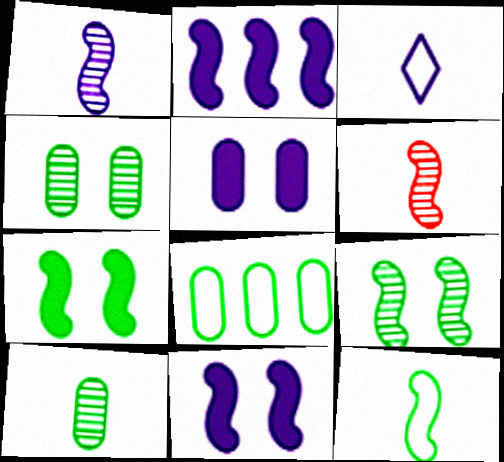[]